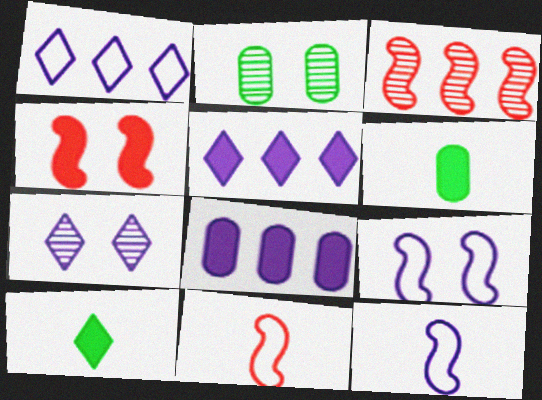[[2, 5, 11], 
[3, 4, 11], 
[4, 5, 6], 
[4, 8, 10], 
[7, 8, 12]]